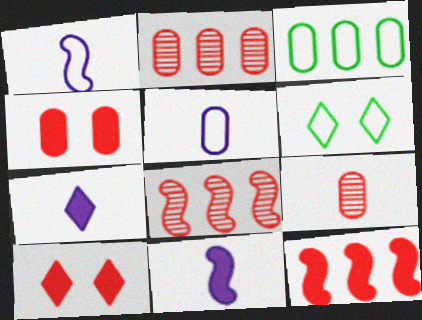[[2, 6, 11]]